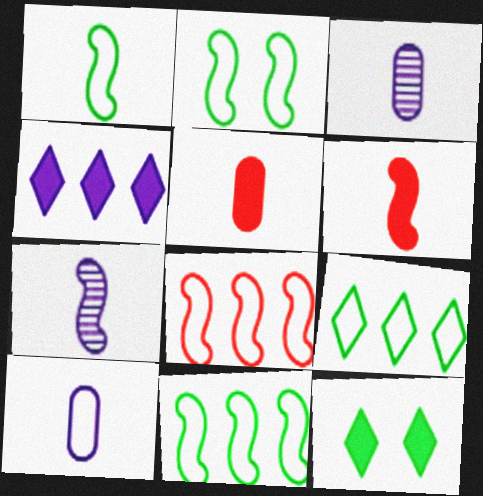[[1, 2, 11], 
[1, 6, 7], 
[3, 8, 12]]